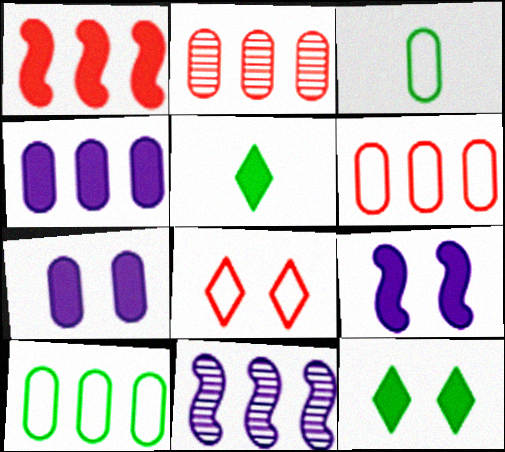[[1, 5, 7], 
[2, 3, 7], 
[2, 4, 10]]